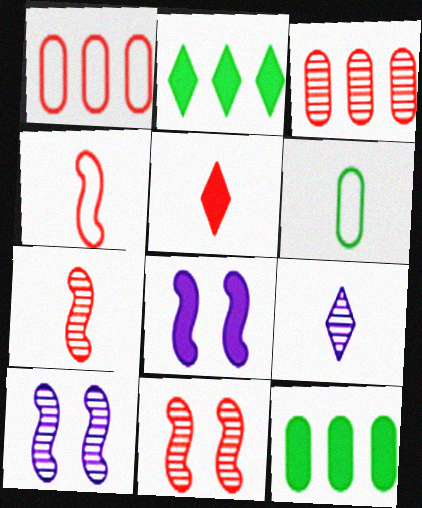[[1, 5, 11], 
[5, 8, 12]]